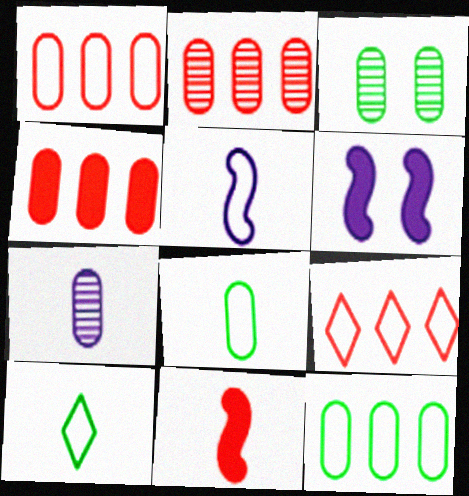[[1, 2, 4], 
[2, 3, 7], 
[2, 6, 10], 
[7, 10, 11]]